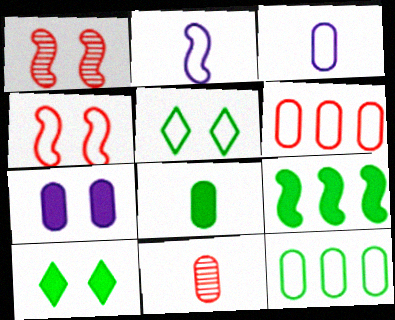[[1, 2, 9], 
[1, 5, 7], 
[2, 5, 6], 
[3, 8, 11], 
[7, 11, 12], 
[8, 9, 10]]